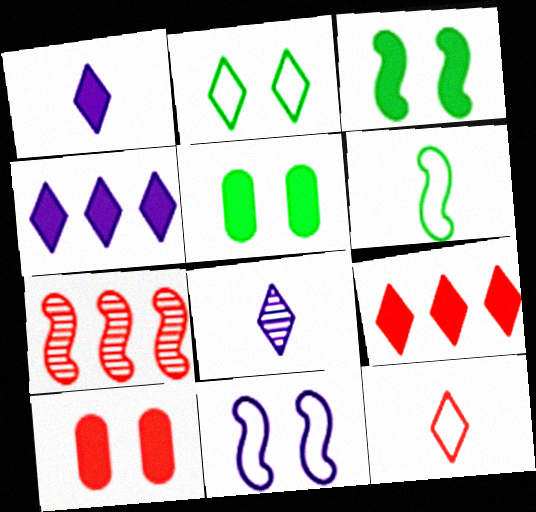[[2, 8, 9], 
[7, 10, 12]]